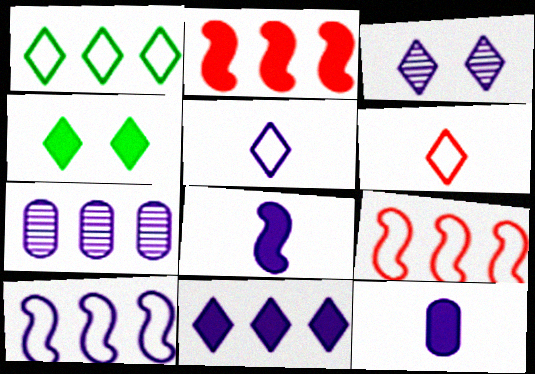[[1, 2, 7], 
[2, 4, 12], 
[3, 5, 11], 
[3, 10, 12], 
[7, 10, 11]]